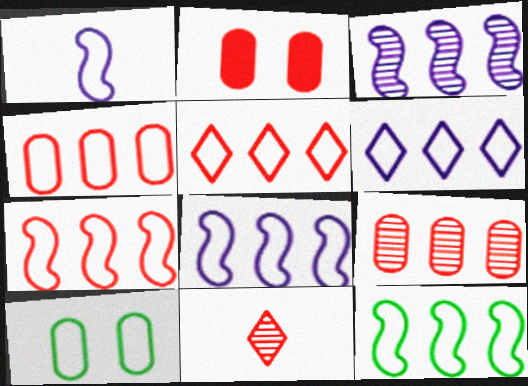[[1, 5, 10], 
[2, 7, 11], 
[4, 5, 7], 
[4, 6, 12], 
[7, 8, 12]]